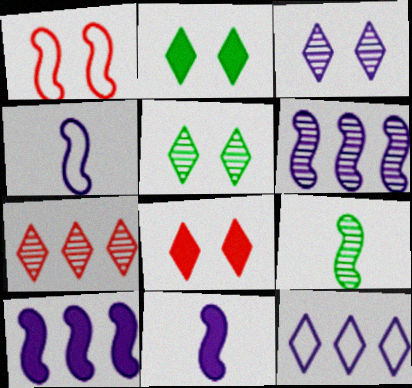[[1, 9, 10]]